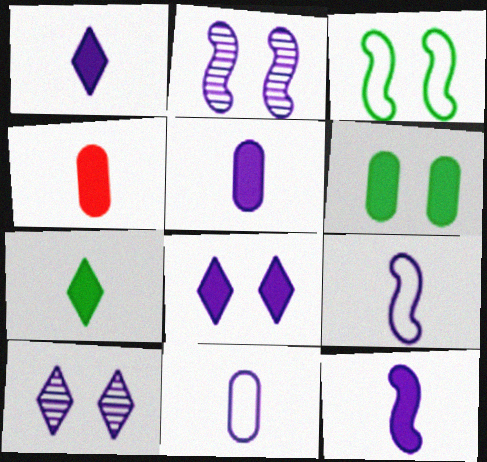[[1, 5, 12], 
[4, 7, 12]]